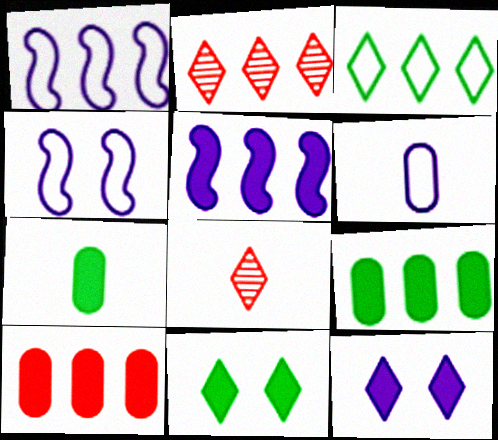[[1, 2, 9], 
[2, 4, 7], 
[3, 8, 12], 
[4, 8, 9]]